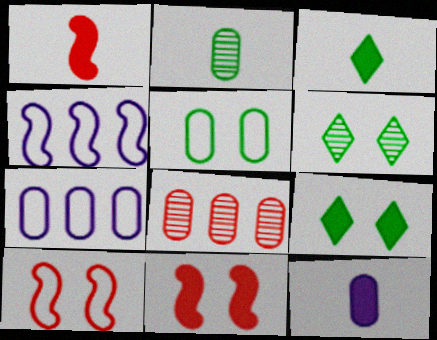[[1, 3, 12], 
[1, 6, 7], 
[5, 8, 12]]